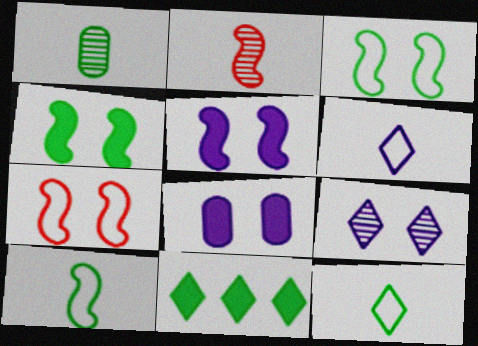[[1, 3, 11]]